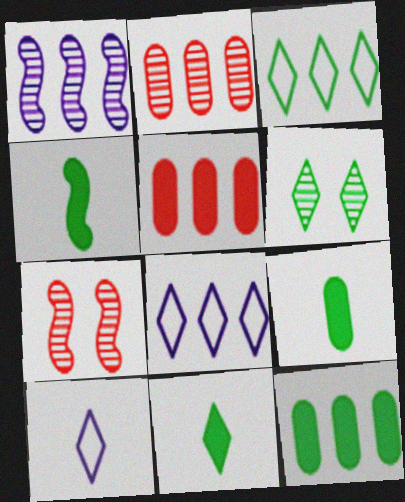[[1, 3, 5], 
[3, 6, 11], 
[4, 9, 11], 
[7, 8, 9], 
[7, 10, 12]]